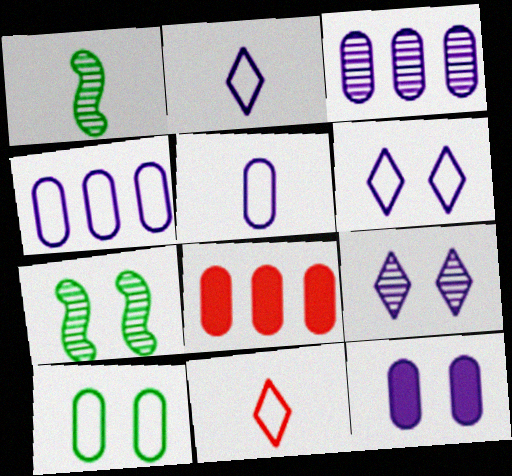[[1, 6, 8], 
[2, 7, 8], 
[3, 5, 12]]